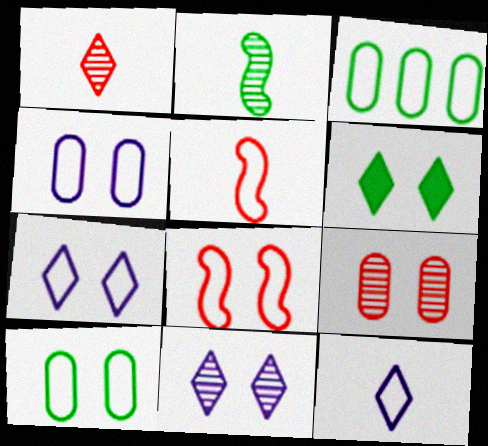[[2, 3, 6], 
[3, 5, 7], 
[3, 8, 12], 
[7, 8, 10]]